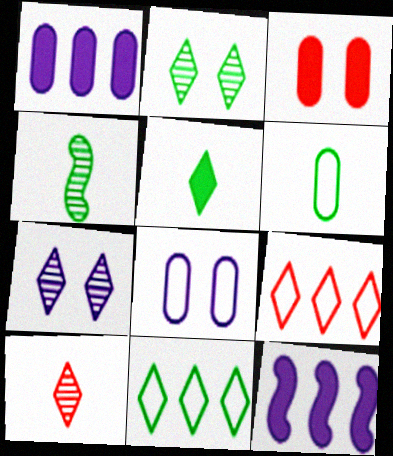[[2, 5, 11], 
[3, 5, 12], 
[4, 5, 6], 
[5, 7, 9]]